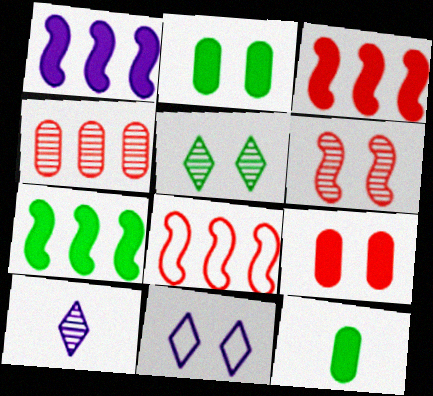[[1, 3, 7], 
[2, 6, 11], 
[2, 8, 10]]